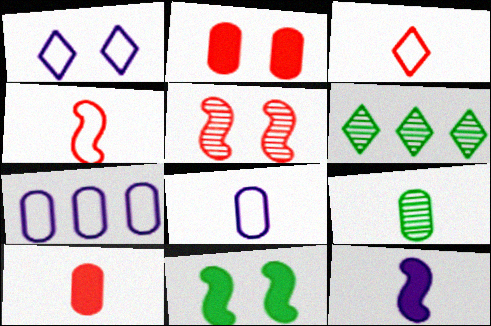[[2, 7, 9], 
[3, 9, 12], 
[8, 9, 10]]